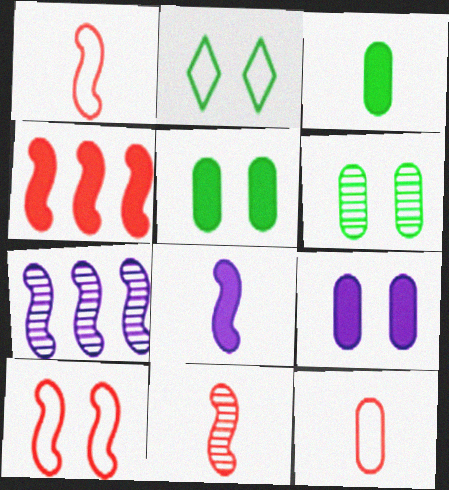[[4, 10, 11]]